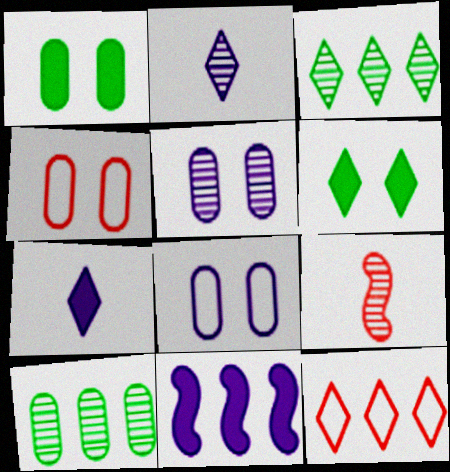[[1, 4, 5], 
[2, 6, 12], 
[2, 8, 11], 
[3, 5, 9], 
[10, 11, 12]]